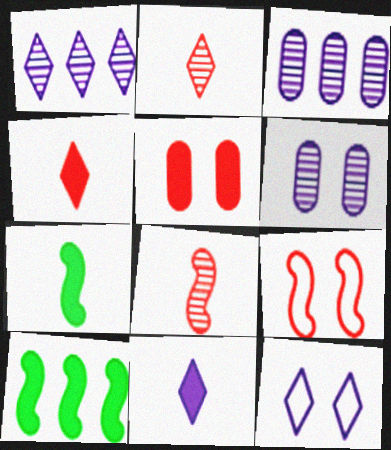[[1, 11, 12], 
[5, 10, 11]]